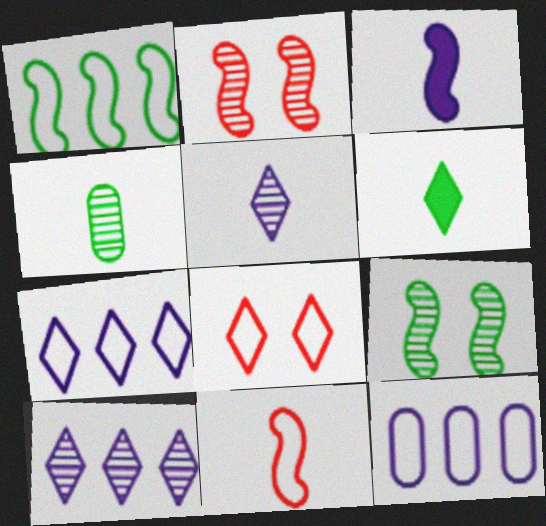[[1, 2, 3], 
[2, 4, 10], 
[2, 6, 12], 
[6, 8, 10]]